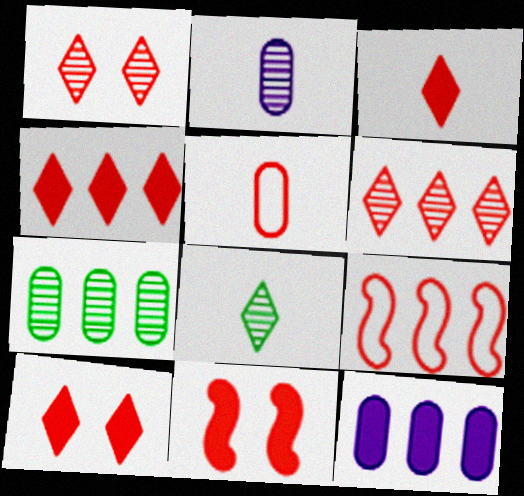[[3, 4, 10], 
[5, 6, 11]]